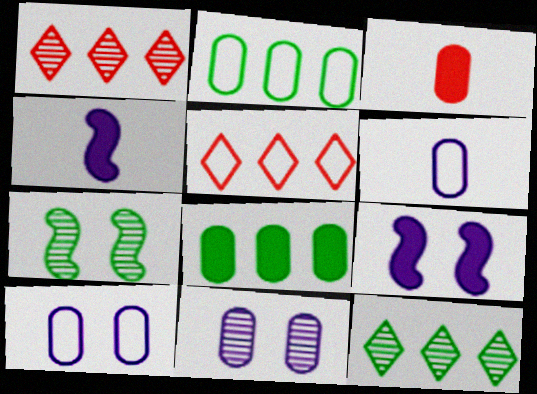[[2, 3, 11]]